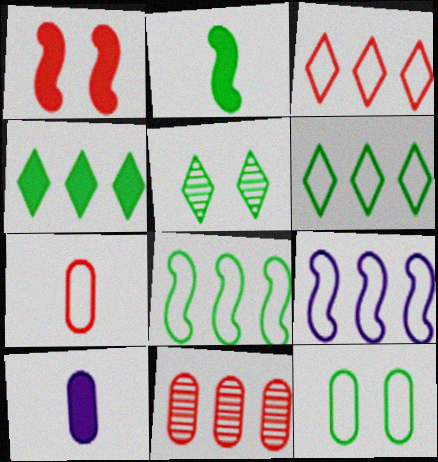[[1, 4, 10], 
[4, 9, 11], 
[10, 11, 12]]